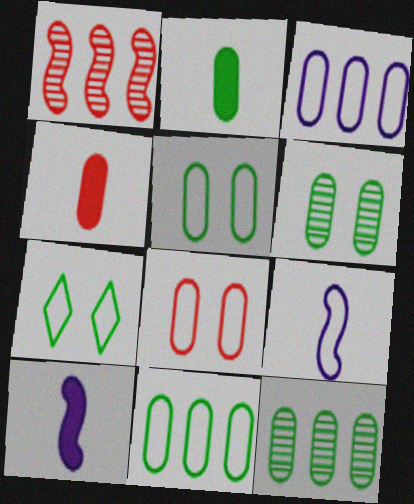[[2, 5, 12], 
[2, 6, 11], 
[3, 4, 6]]